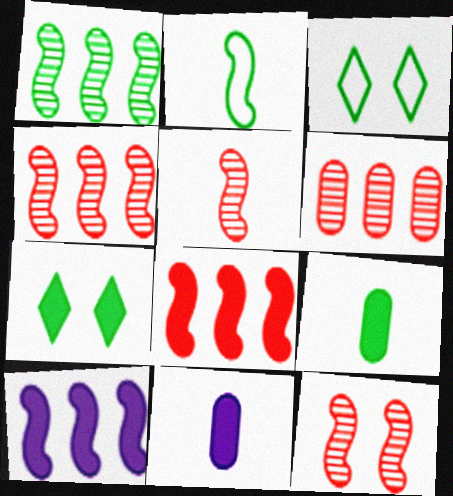[[1, 3, 9], 
[2, 10, 12], 
[3, 4, 11], 
[4, 5, 12], 
[7, 8, 11]]